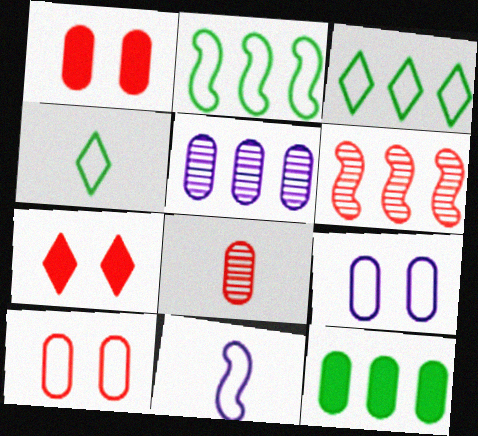[[3, 10, 11], 
[8, 9, 12]]